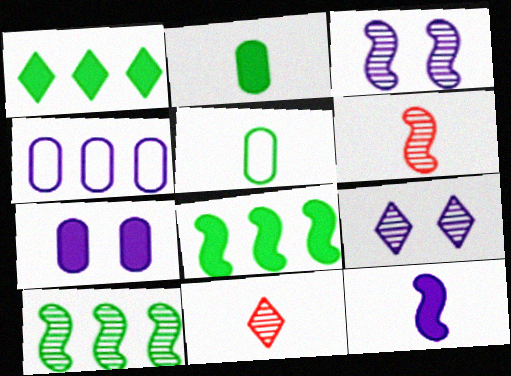[[3, 6, 10], 
[4, 9, 12], 
[5, 11, 12]]